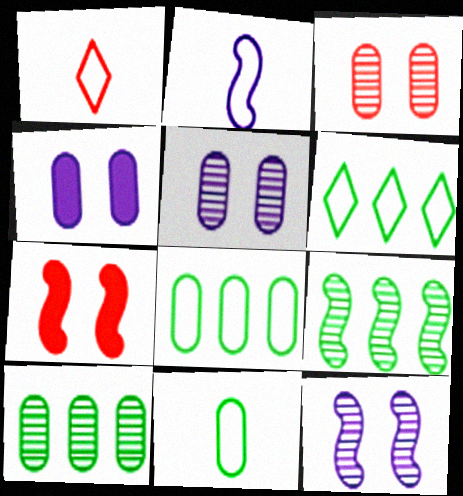[[1, 2, 11], 
[1, 4, 9], 
[2, 7, 9]]